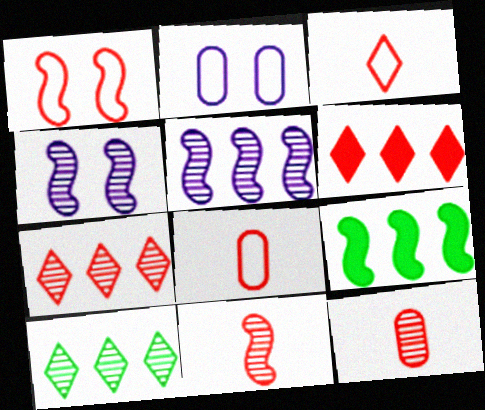[[1, 6, 12], 
[4, 10, 12]]